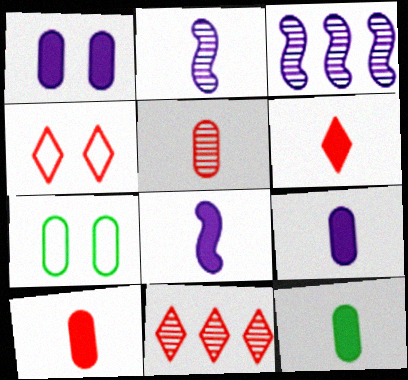[[3, 4, 12], 
[3, 6, 7], 
[4, 6, 11], 
[6, 8, 12], 
[7, 8, 11], 
[9, 10, 12]]